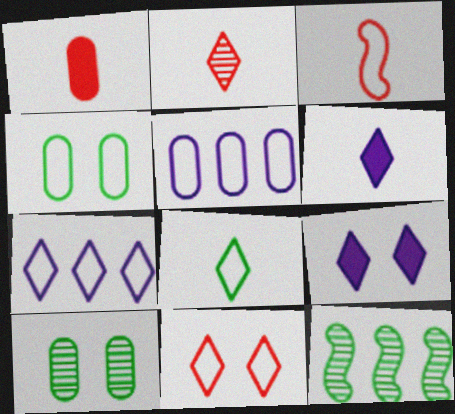[[1, 2, 3], 
[1, 5, 10], 
[2, 6, 8], 
[3, 4, 7], 
[7, 8, 11]]